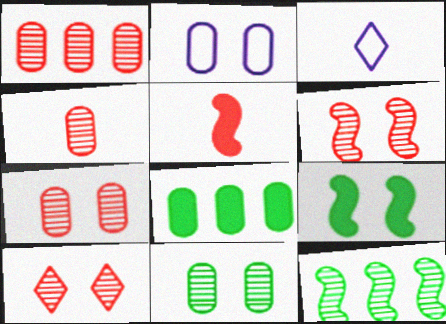[[1, 3, 9], 
[1, 4, 7], 
[2, 4, 8], 
[2, 9, 10], 
[3, 6, 8], 
[6, 7, 10]]